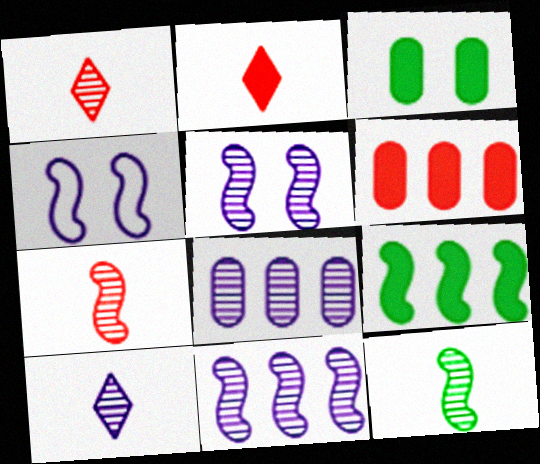[[4, 7, 9], 
[5, 8, 10]]